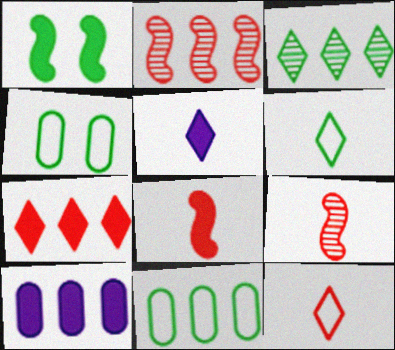[[2, 4, 5]]